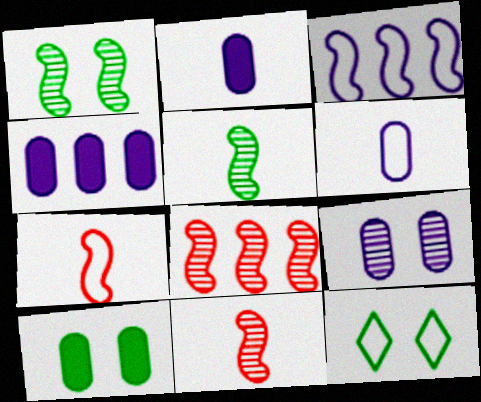[[1, 10, 12], 
[2, 8, 12], 
[4, 6, 9], 
[4, 11, 12]]